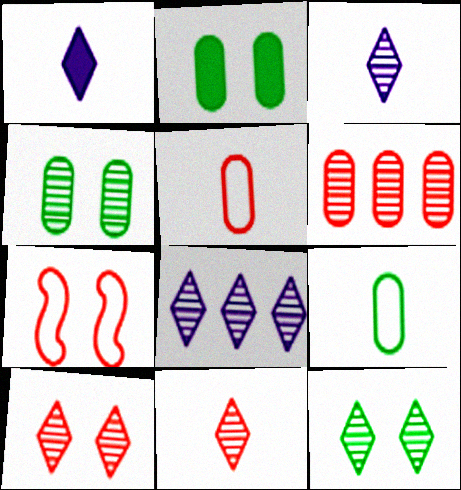[[8, 11, 12]]